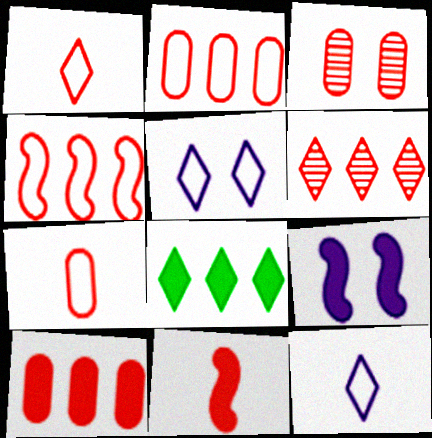[[3, 7, 10], 
[4, 6, 10]]